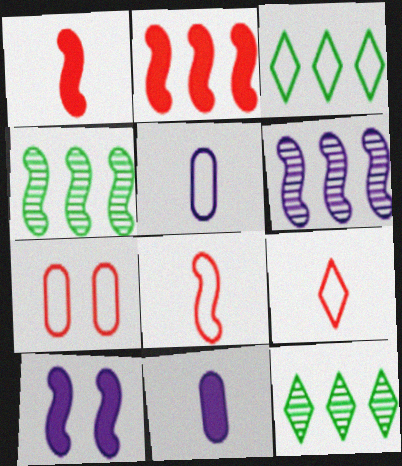[[4, 8, 10]]